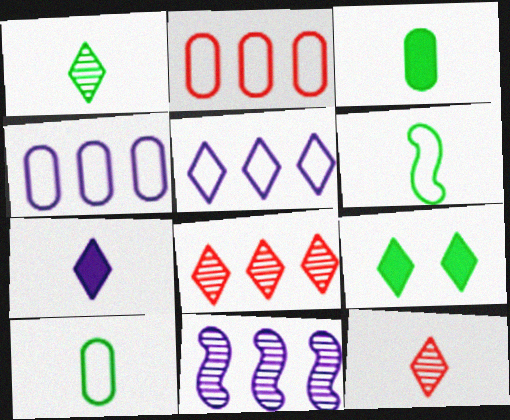[[1, 3, 6], 
[5, 9, 12]]